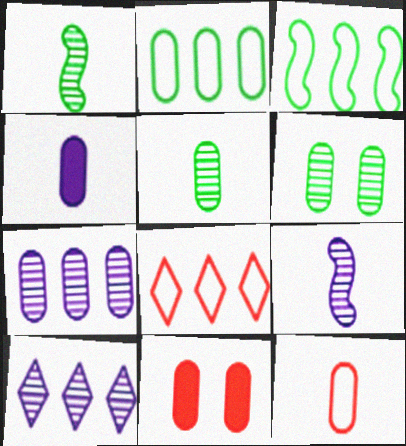[[4, 5, 12]]